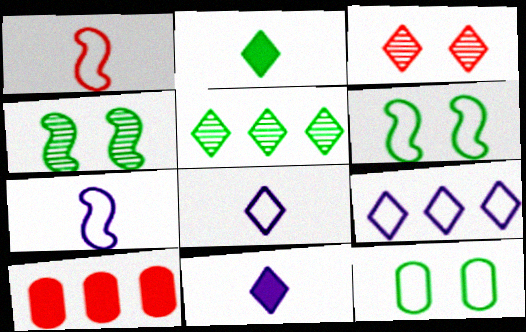[[1, 3, 10], 
[1, 9, 12], 
[2, 3, 9], 
[4, 8, 10]]